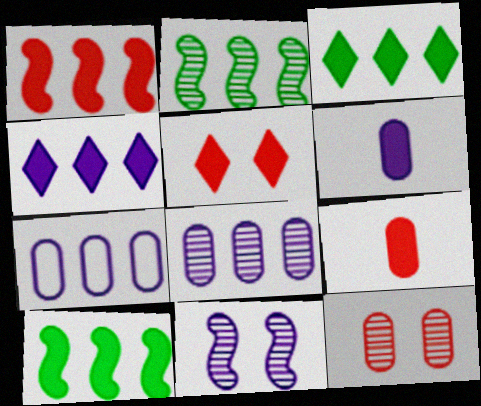[[1, 5, 9], 
[5, 6, 10]]